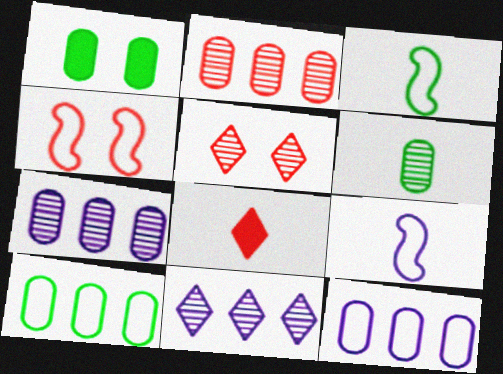[[1, 6, 10], 
[2, 4, 8], 
[6, 8, 9]]